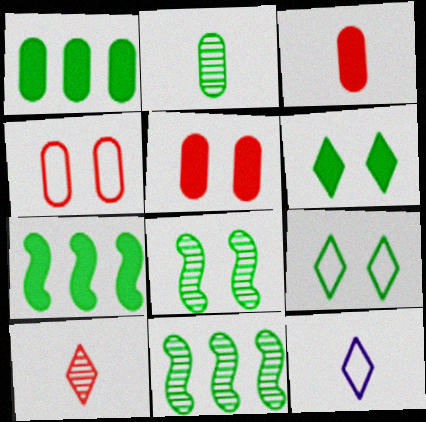[[2, 7, 9], 
[5, 11, 12]]